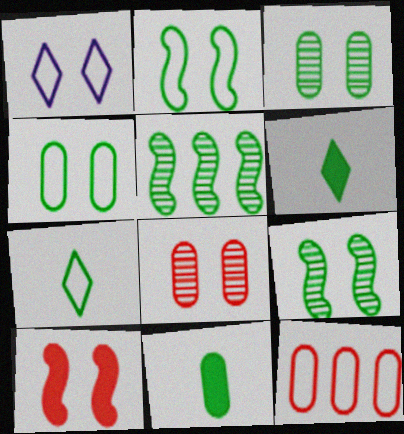[[1, 3, 10], 
[4, 5, 6]]